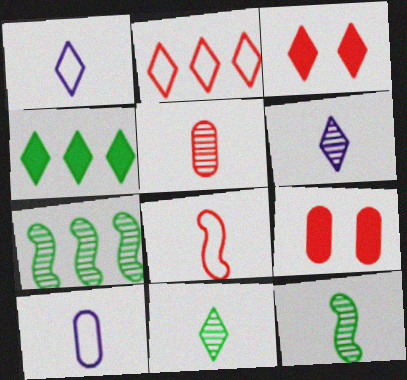[[1, 7, 9], 
[3, 7, 10], 
[5, 6, 12]]